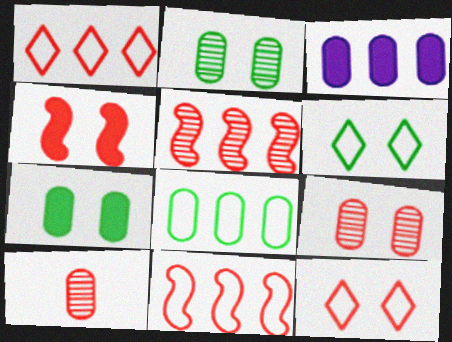[[1, 4, 10], 
[4, 9, 12]]